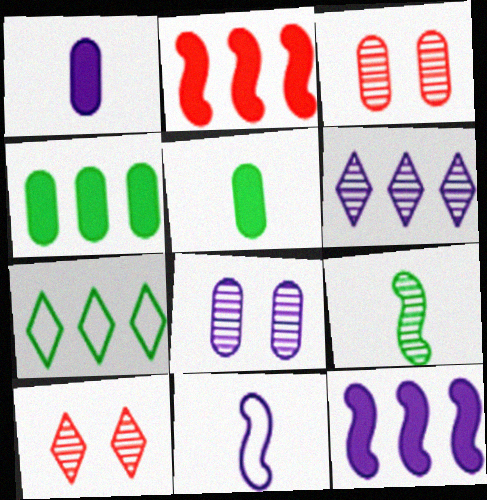[[3, 6, 9], 
[4, 10, 11]]